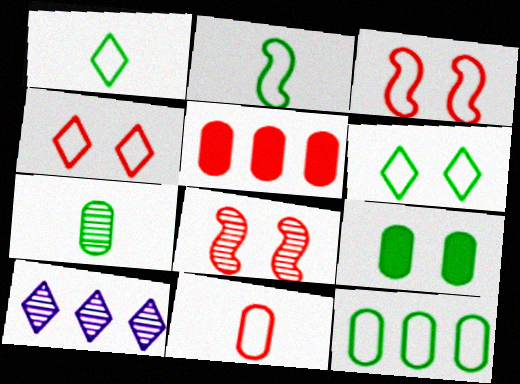[[2, 6, 12], 
[7, 8, 10], 
[7, 9, 12]]